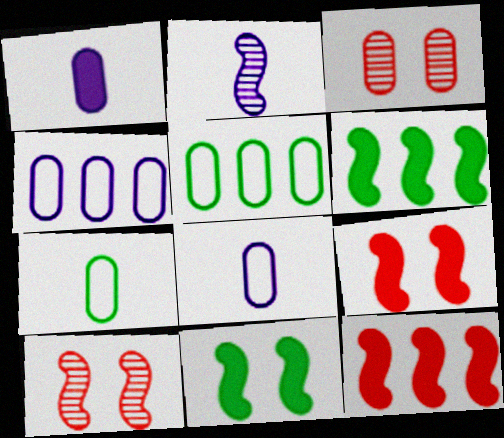[[1, 3, 5]]